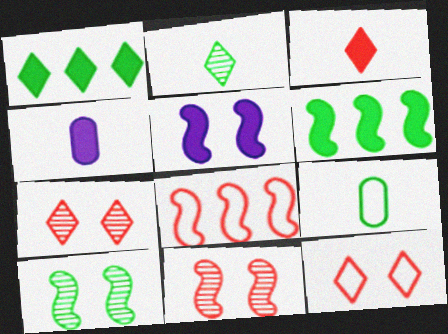[[1, 9, 10]]